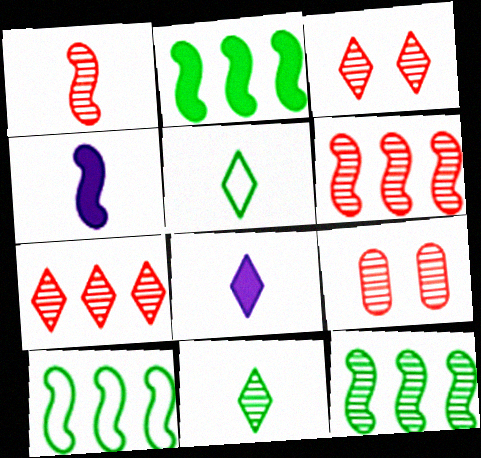[[1, 7, 9], 
[2, 10, 12], 
[8, 9, 10]]